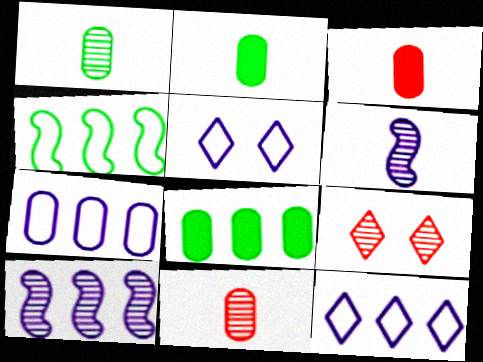[[1, 9, 10]]